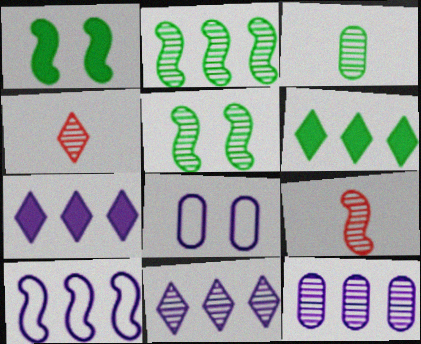[[1, 9, 10], 
[4, 5, 12], 
[6, 8, 9], 
[7, 10, 12]]